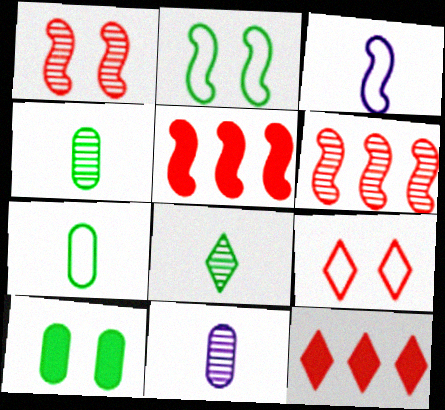[[2, 11, 12]]